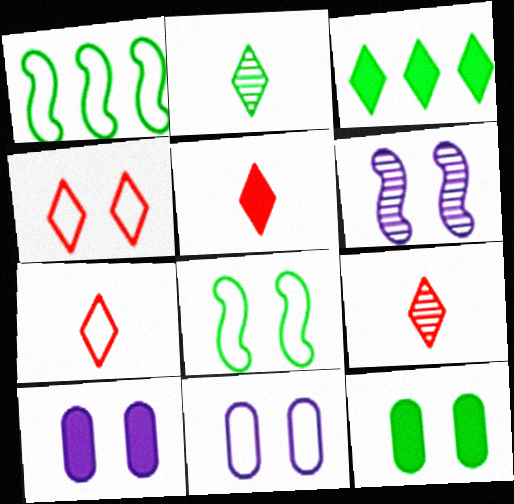[[1, 2, 12], 
[1, 7, 11], 
[1, 9, 10], 
[4, 6, 12], 
[4, 8, 11], 
[5, 7, 9]]